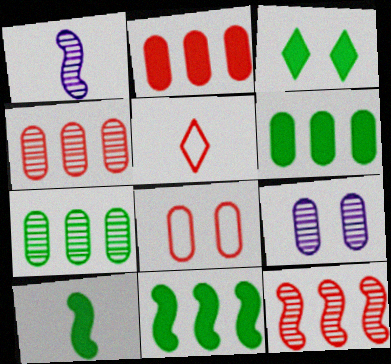[[3, 6, 10], 
[5, 9, 11]]